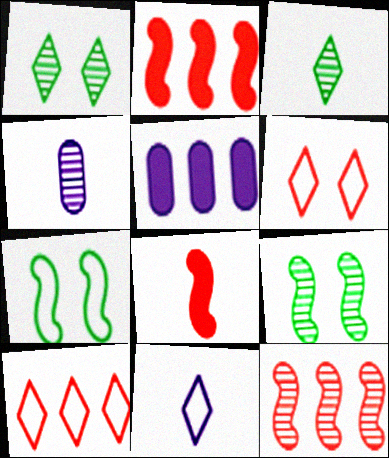[[1, 4, 12]]